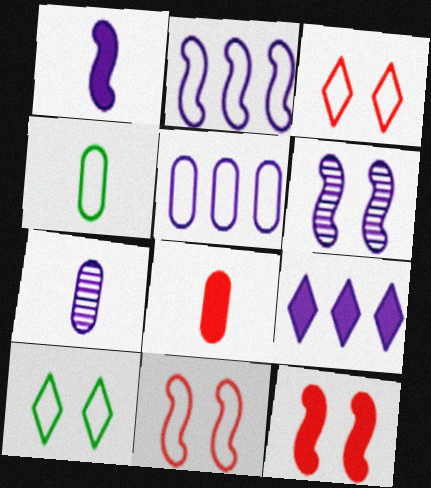[[1, 2, 6], 
[2, 3, 4], 
[4, 7, 8]]